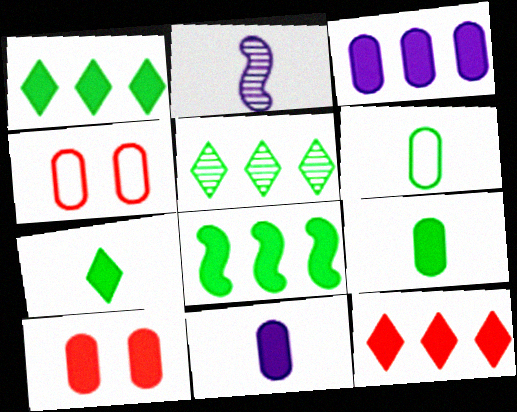[[1, 2, 4], 
[3, 8, 12], 
[3, 9, 10]]